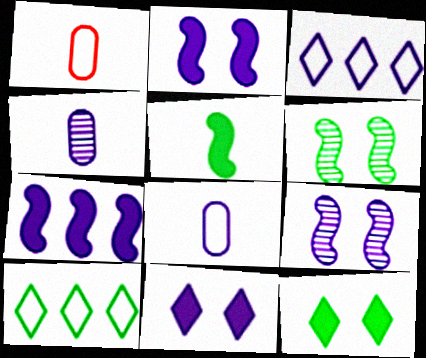[[2, 3, 4]]